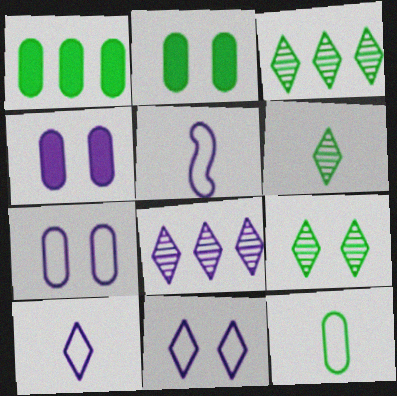[[3, 6, 9], 
[4, 5, 8]]